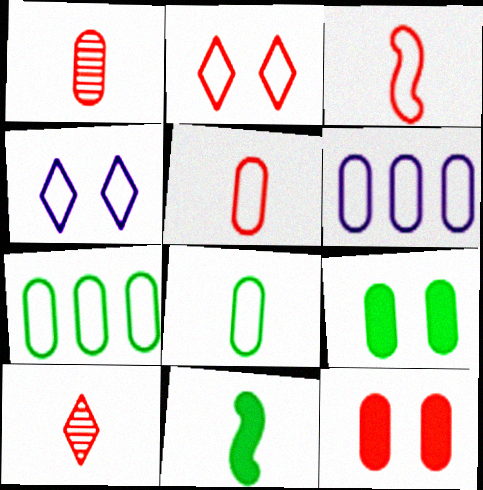[[1, 6, 9], 
[3, 4, 7]]